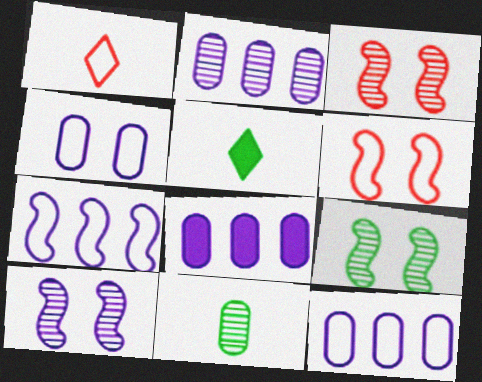[[1, 8, 9], 
[2, 5, 6], 
[2, 8, 12], 
[3, 5, 12], 
[3, 9, 10]]